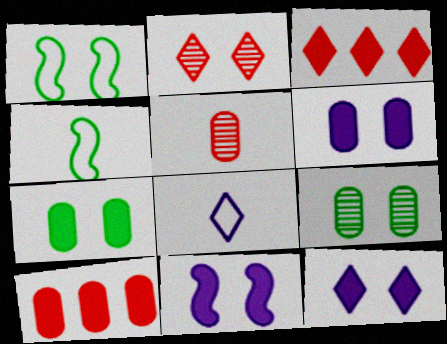[[1, 2, 6], 
[6, 11, 12]]